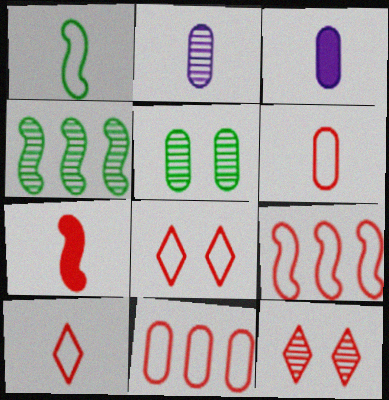[[2, 4, 12], 
[3, 4, 8], 
[3, 5, 11], 
[6, 8, 9], 
[7, 11, 12]]